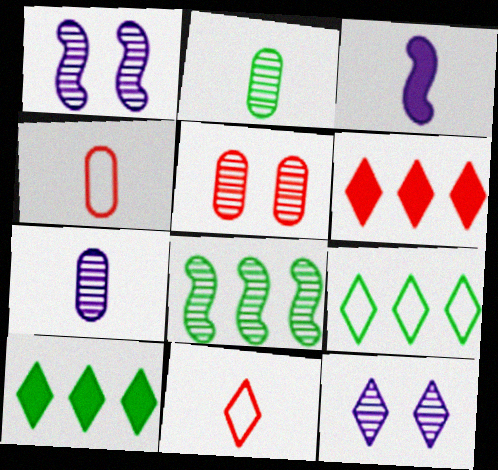[[1, 4, 10], 
[2, 3, 11], 
[3, 5, 9], 
[10, 11, 12]]